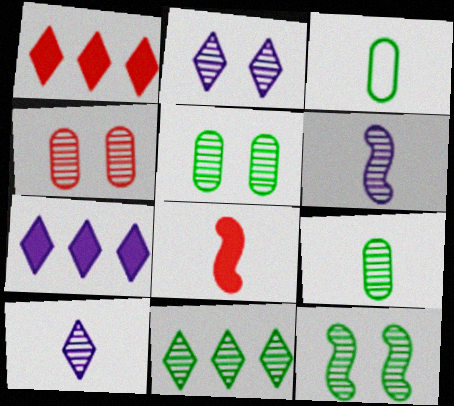[[2, 4, 12], 
[3, 8, 10], 
[4, 6, 11], 
[9, 11, 12]]